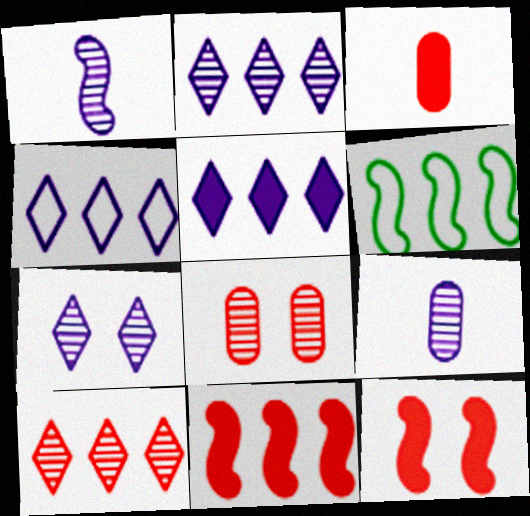[[1, 6, 12], 
[2, 4, 5], 
[3, 6, 7]]